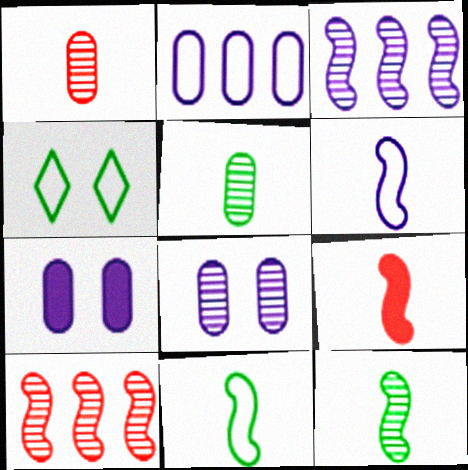[[6, 9, 12]]